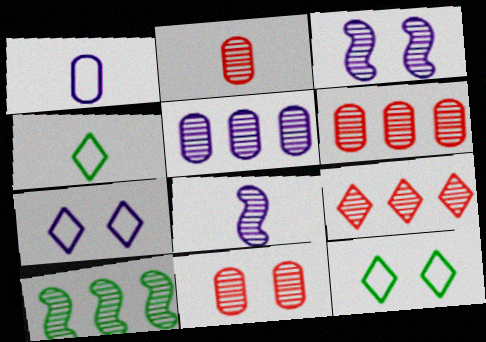[[2, 6, 11], 
[5, 9, 10]]